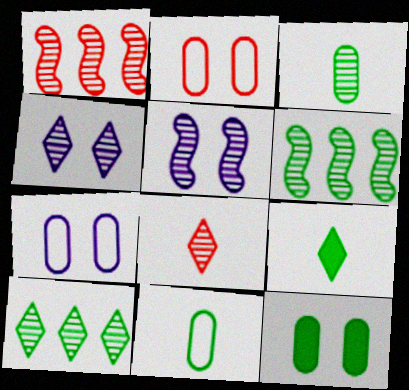[[1, 3, 4], 
[1, 7, 9], 
[4, 8, 10]]